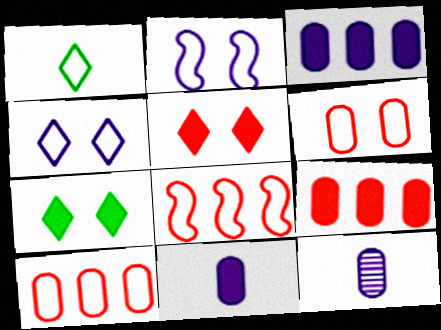[[1, 2, 10], 
[7, 8, 12]]